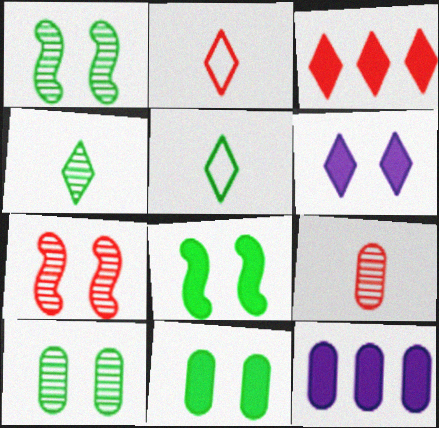[[1, 2, 12], 
[5, 7, 12]]